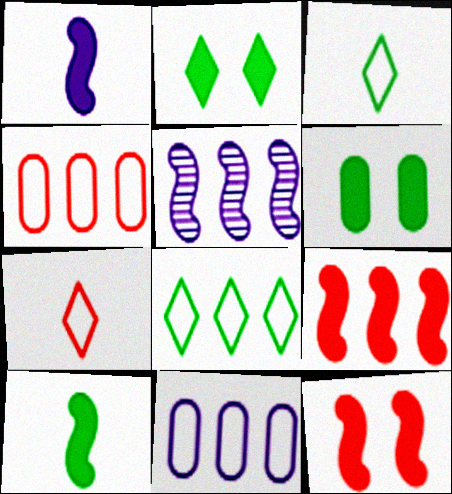[[5, 6, 7]]